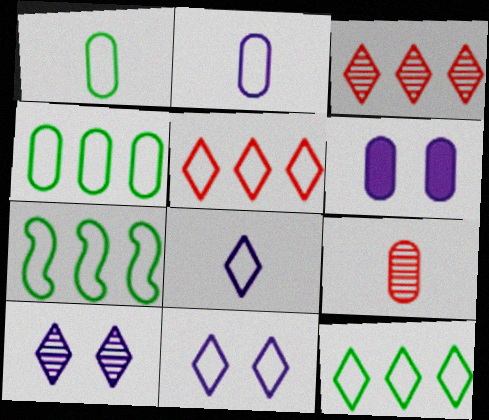[[4, 6, 9], 
[4, 7, 12]]